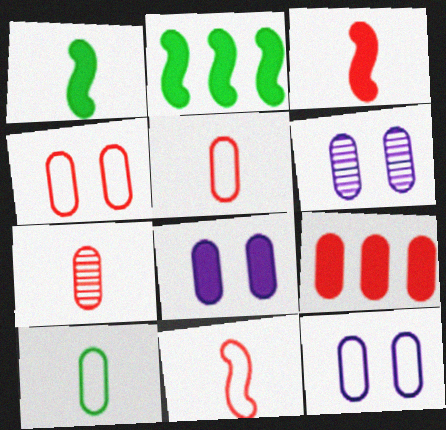[[4, 7, 9], 
[6, 8, 12], 
[6, 9, 10]]